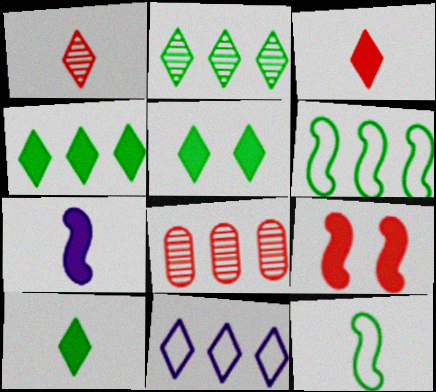[[1, 5, 11], 
[4, 5, 10]]